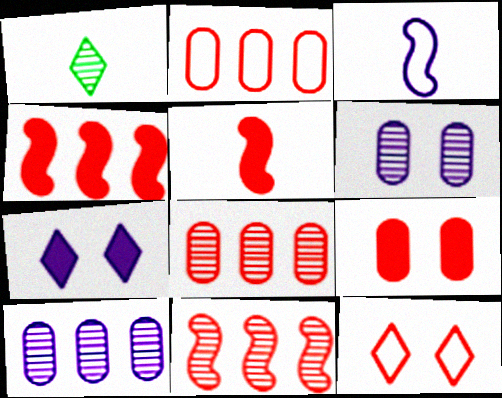[[1, 6, 11], 
[3, 7, 10], 
[5, 8, 12]]